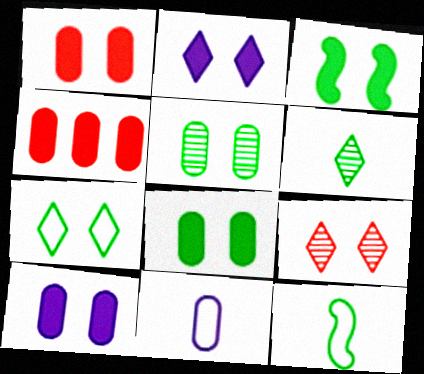[[1, 2, 3], 
[1, 8, 10], 
[2, 7, 9], 
[3, 5, 7], 
[4, 5, 11]]